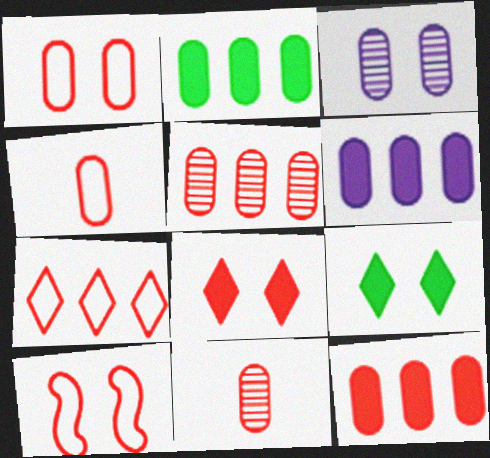[[1, 11, 12], 
[2, 3, 4], 
[2, 6, 12], 
[3, 9, 10], 
[4, 7, 10]]